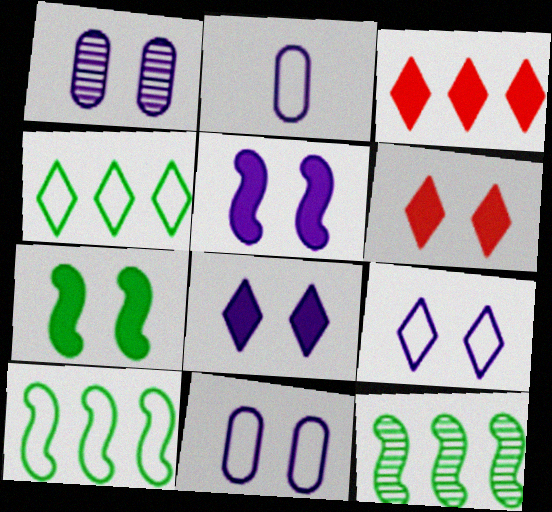[[1, 5, 9], 
[2, 6, 12]]